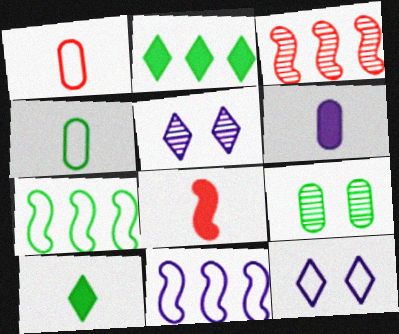[[1, 7, 12], 
[5, 6, 11], 
[6, 8, 10], 
[7, 9, 10]]